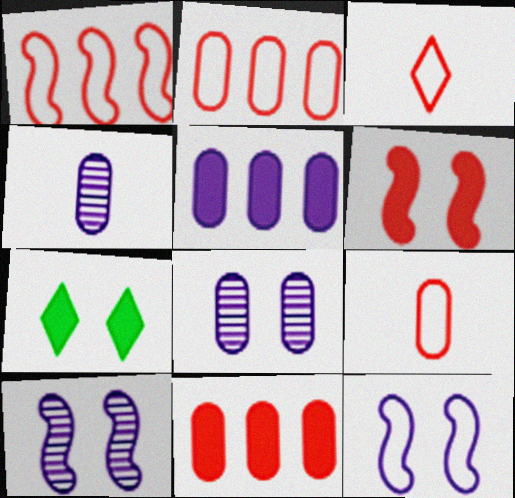[[1, 4, 7]]